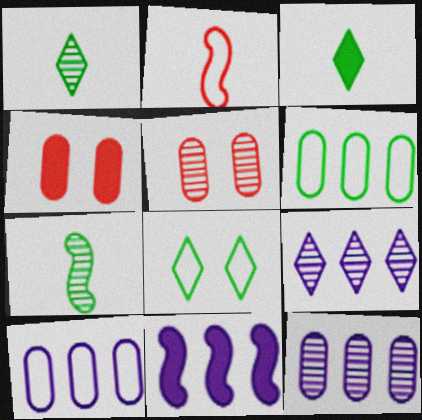[[2, 8, 10], 
[3, 4, 11], 
[5, 7, 9], 
[9, 10, 11]]